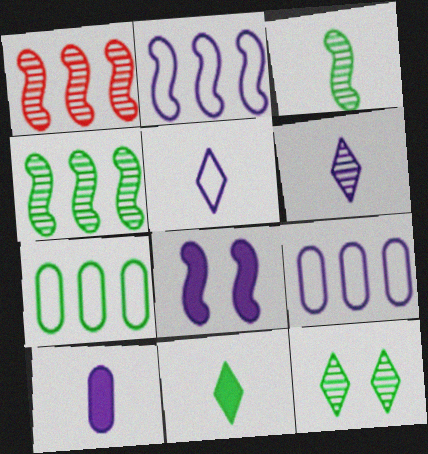[[6, 8, 9]]